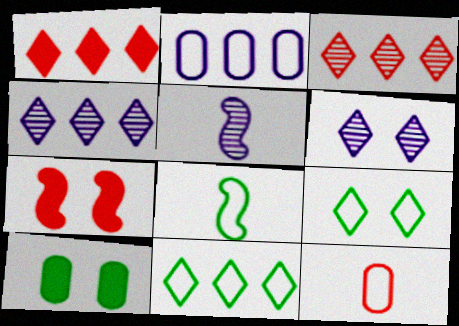[[1, 4, 11], 
[3, 7, 12]]